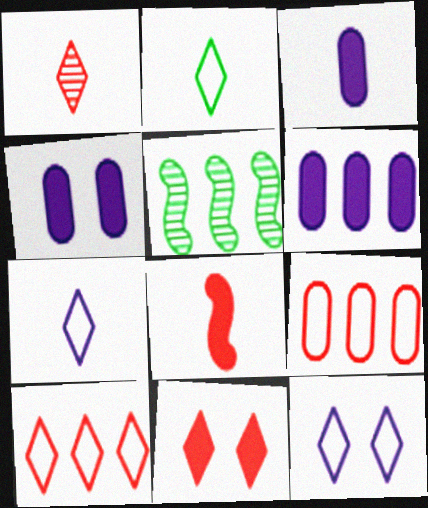[[1, 10, 11], 
[2, 10, 12], 
[3, 4, 6], 
[5, 6, 10]]